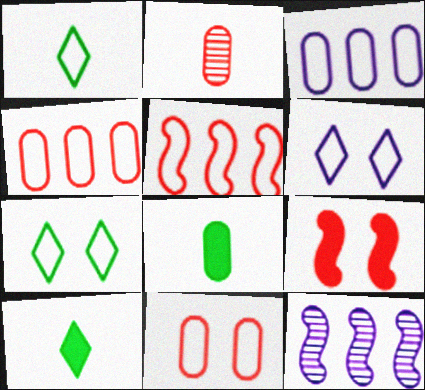[[10, 11, 12]]